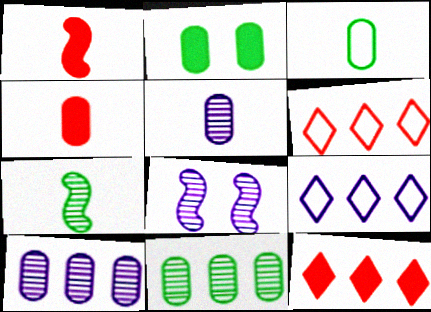[[2, 3, 11], 
[3, 4, 5], 
[3, 8, 12]]